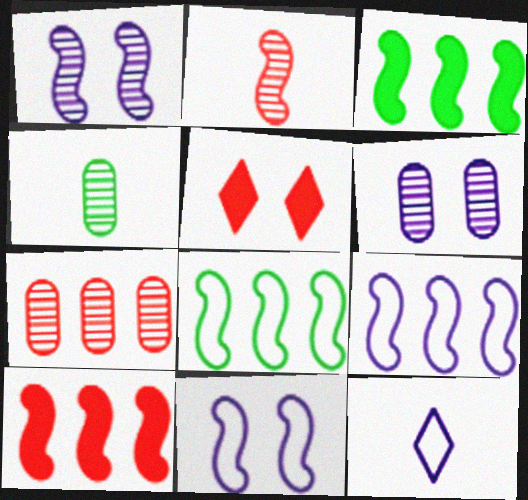[[2, 3, 11], 
[4, 5, 9], 
[4, 6, 7]]